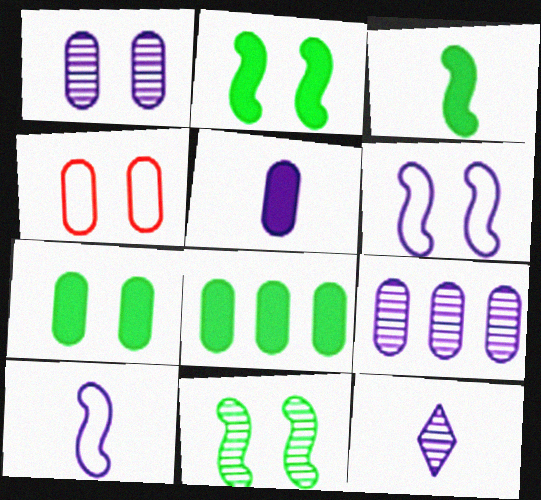[[1, 4, 7], 
[5, 10, 12]]